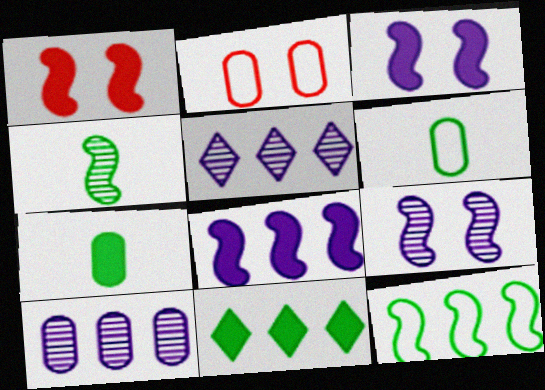[[1, 5, 6], 
[2, 7, 10]]